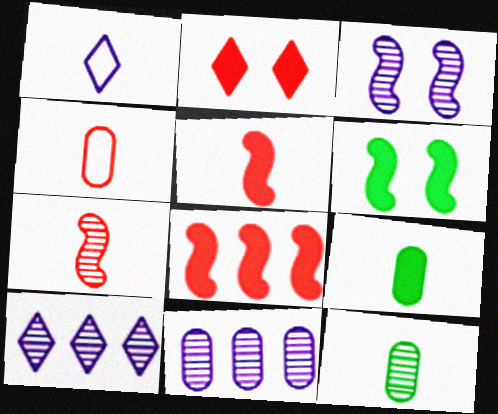[[1, 5, 12], 
[1, 7, 9], 
[4, 6, 10]]